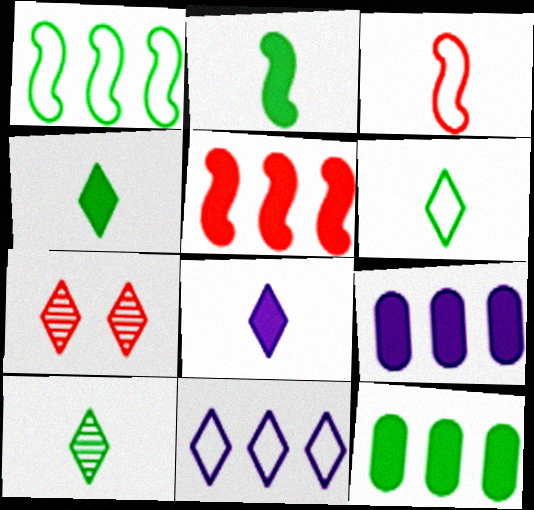[[4, 6, 10], 
[4, 7, 11]]